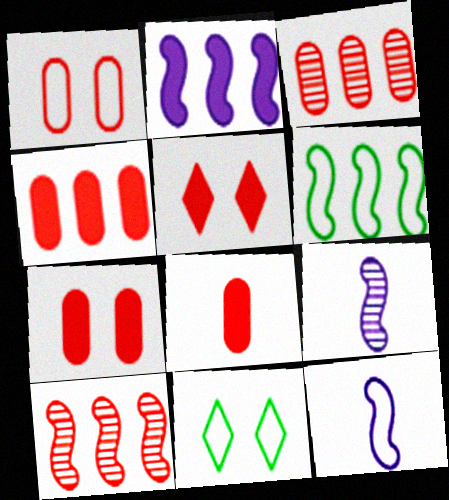[[1, 3, 8], 
[2, 6, 10], 
[4, 7, 8], 
[4, 9, 11]]